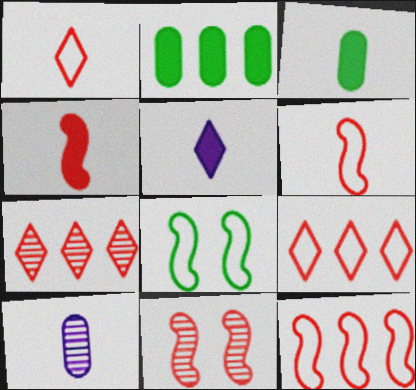[[3, 4, 5], 
[4, 11, 12]]